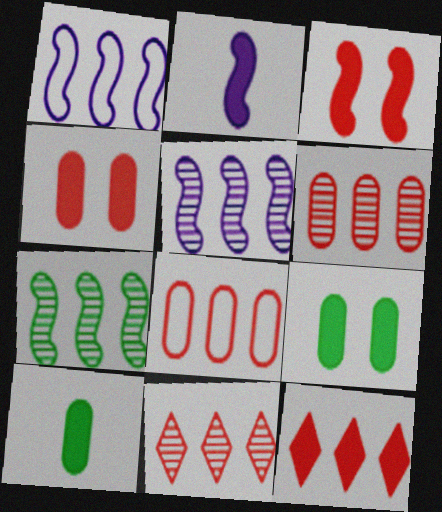[[2, 9, 12]]